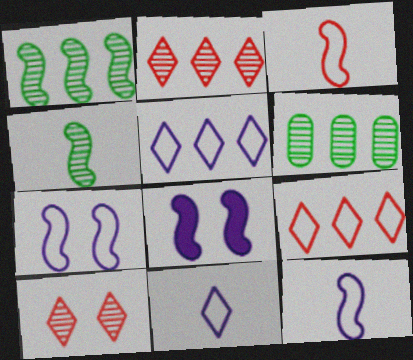[[1, 3, 8]]